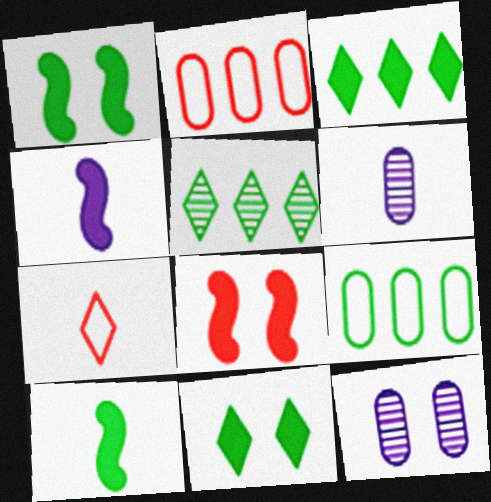[[6, 7, 10]]